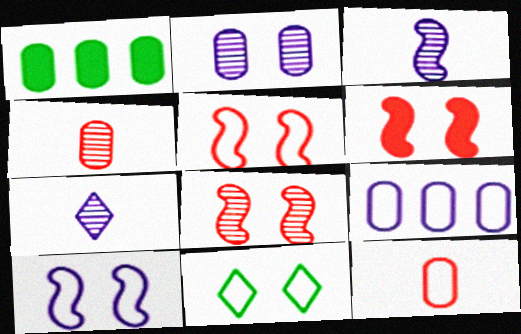[[1, 2, 12], 
[1, 5, 7], 
[2, 6, 11], 
[5, 6, 8]]